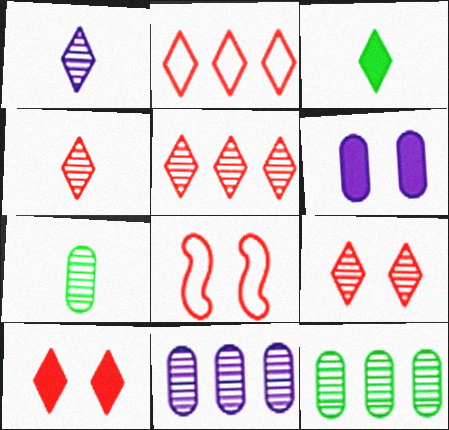[[2, 4, 10], 
[3, 8, 11], 
[4, 5, 9]]